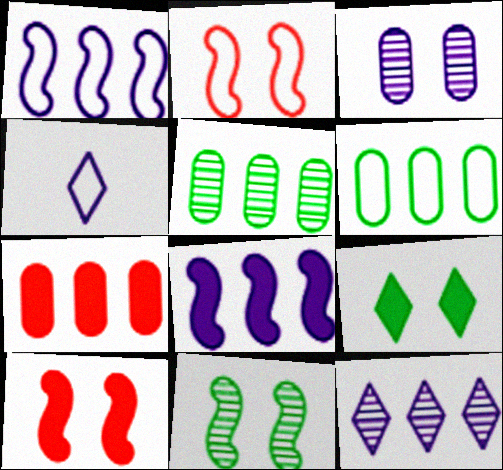[[2, 3, 9], 
[2, 4, 6], 
[3, 4, 8], 
[4, 5, 10], 
[4, 7, 11]]